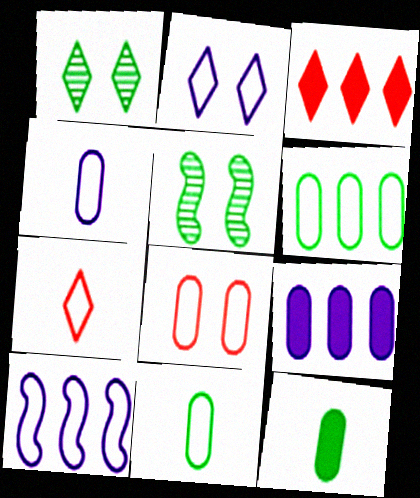[[2, 4, 10], 
[3, 4, 5], 
[4, 6, 8], 
[5, 7, 9]]